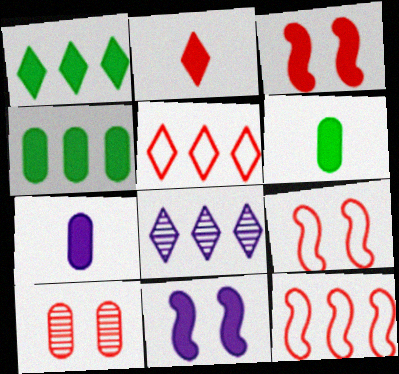[[1, 3, 7], 
[1, 5, 8], 
[2, 4, 11], 
[2, 10, 12], 
[4, 8, 12], 
[6, 8, 9]]